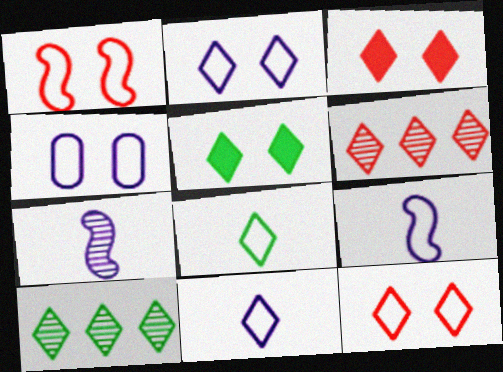[[3, 10, 11], 
[5, 6, 11], 
[5, 8, 10]]